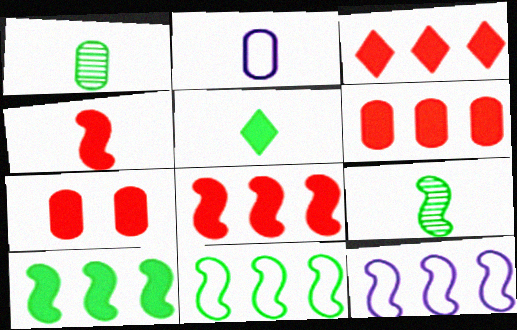[[3, 4, 7], 
[3, 6, 8]]